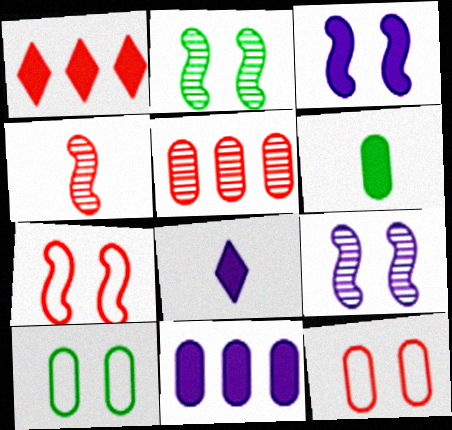[[1, 3, 6], 
[1, 4, 12], 
[2, 3, 7], 
[3, 8, 11]]